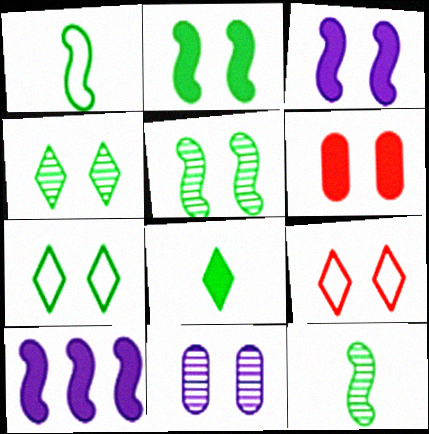[[2, 9, 11], 
[6, 8, 10]]